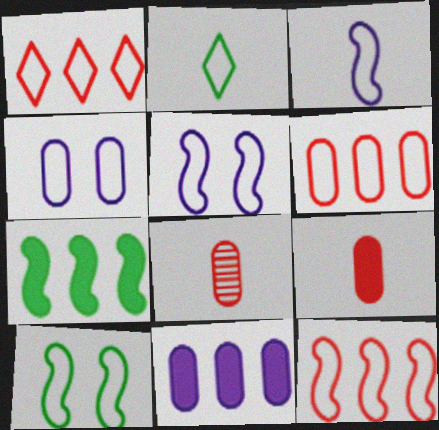[[1, 6, 12], 
[2, 4, 12], 
[2, 5, 6], 
[3, 10, 12]]